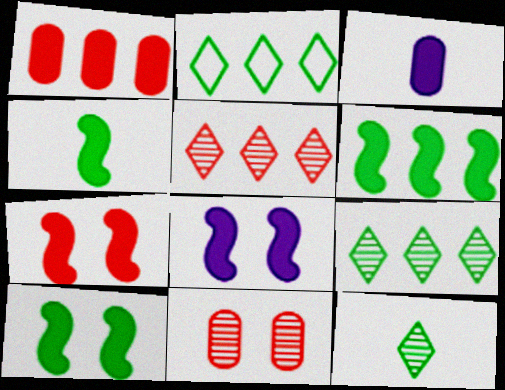[[4, 6, 10], 
[7, 8, 10]]